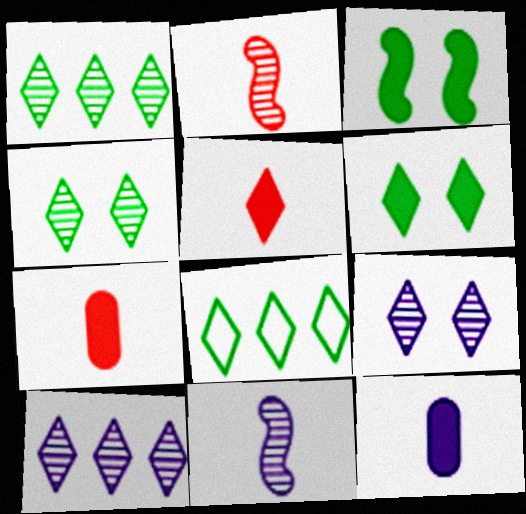[[5, 8, 9]]